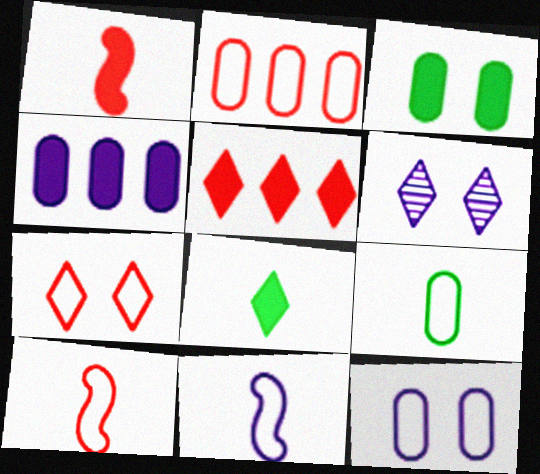[[2, 7, 10], 
[2, 9, 12], 
[4, 6, 11]]